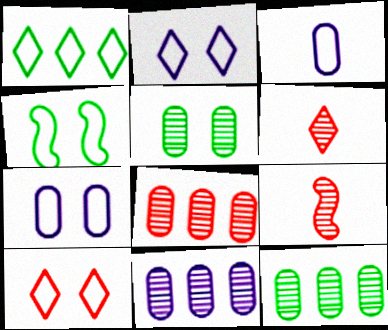[[4, 7, 10], 
[8, 11, 12]]